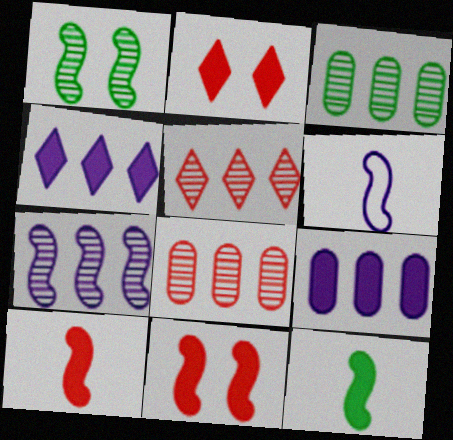[[2, 3, 6], 
[2, 9, 12], 
[3, 5, 7]]